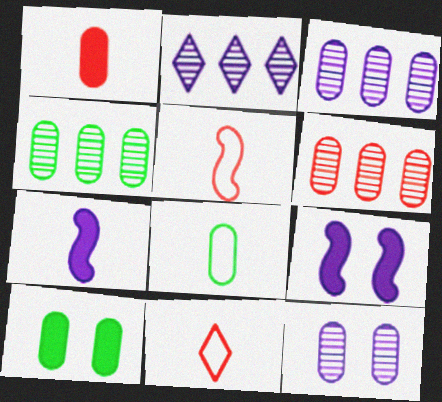[[2, 5, 10], 
[3, 4, 6], 
[4, 8, 10], 
[4, 9, 11]]